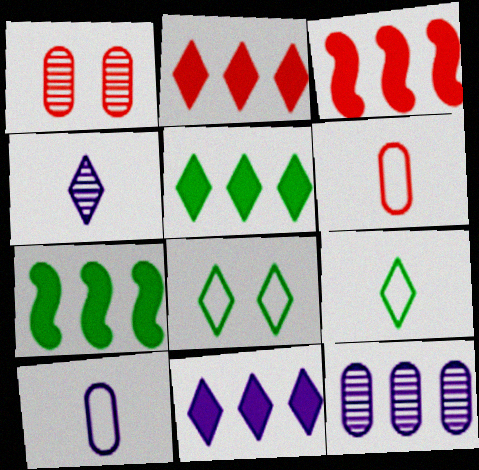[[2, 4, 8], 
[2, 5, 11]]